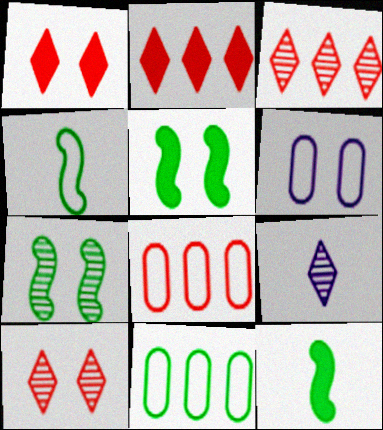[[1, 6, 7], 
[3, 6, 12], 
[5, 6, 10], 
[5, 8, 9]]